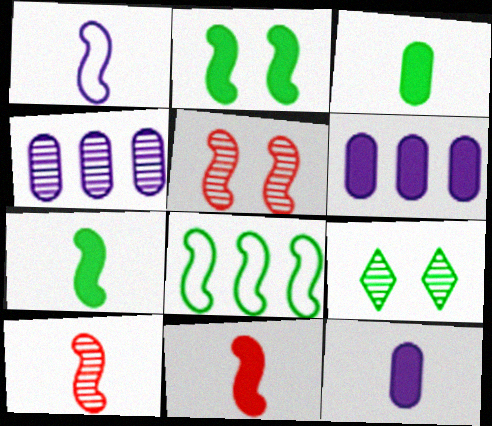[[1, 7, 10], 
[3, 8, 9], 
[4, 9, 10]]